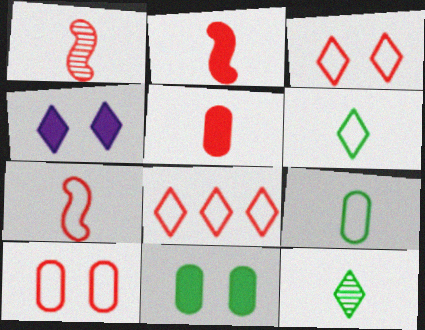[[1, 2, 7], 
[4, 8, 12], 
[7, 8, 10]]